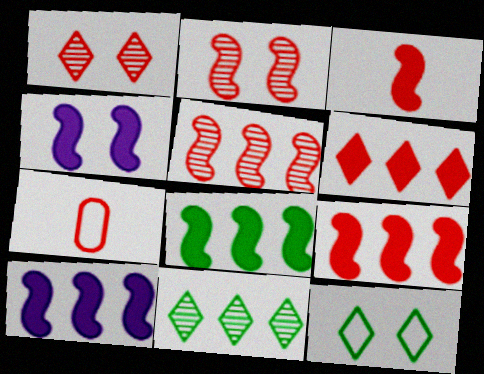[[1, 7, 9], 
[2, 6, 7], 
[3, 4, 8], 
[4, 7, 11], 
[8, 9, 10]]